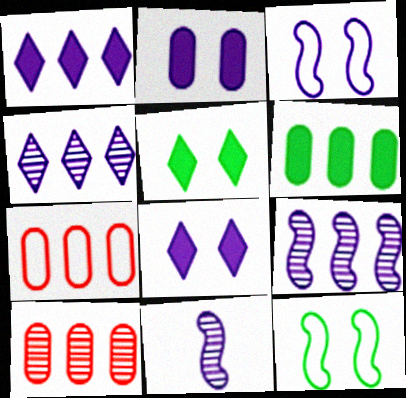[[5, 7, 11]]